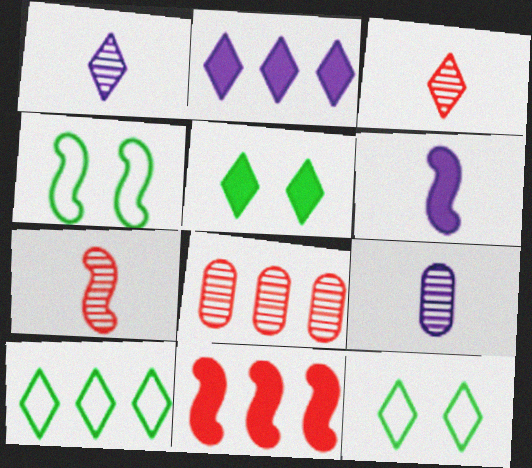[[2, 3, 12], 
[6, 8, 12], 
[9, 11, 12]]